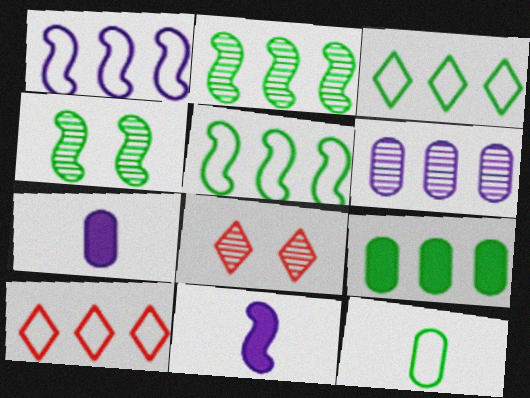[[2, 3, 9], 
[4, 7, 10], 
[5, 7, 8]]